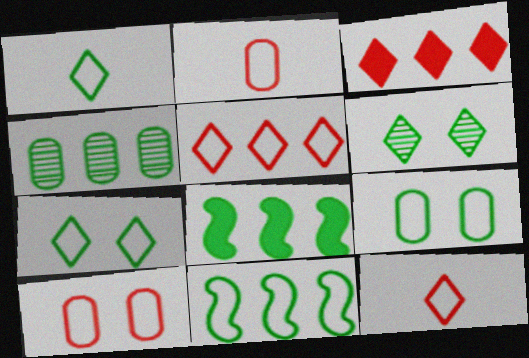[[1, 9, 11]]